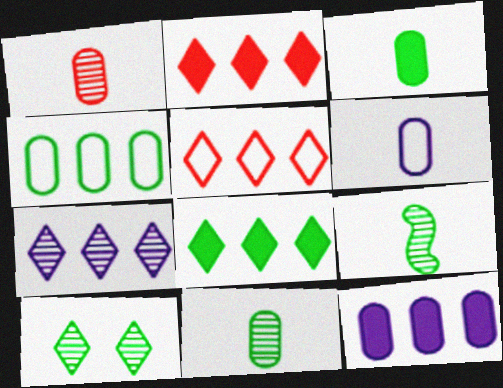[[1, 3, 6], 
[5, 7, 8]]